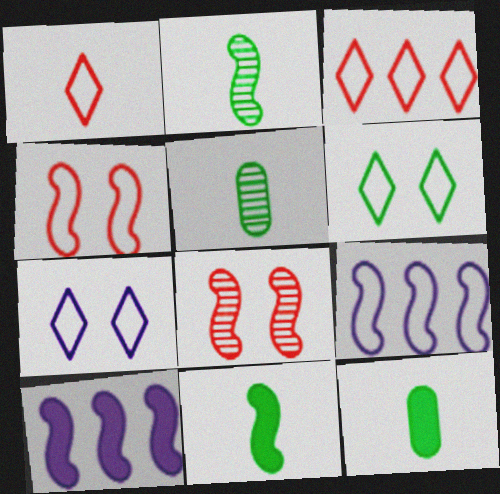[[2, 4, 10], 
[8, 9, 11]]